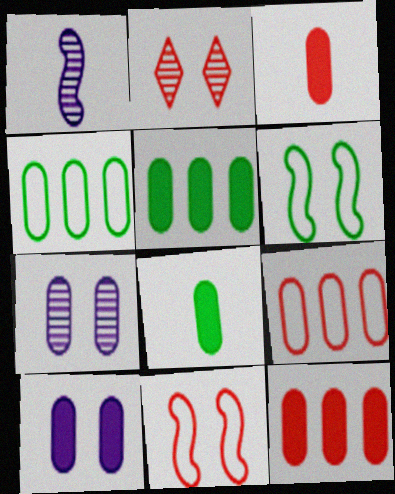[[2, 6, 10], 
[3, 4, 7], 
[3, 5, 10], 
[7, 8, 9], 
[8, 10, 12]]